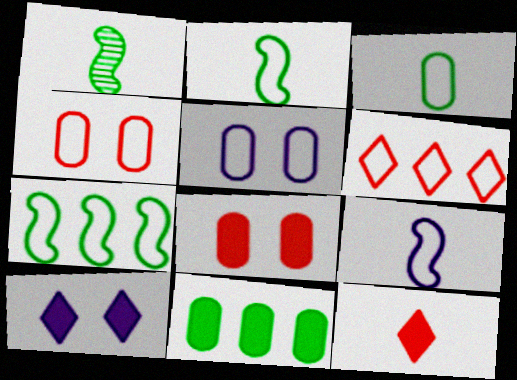[[2, 5, 6]]